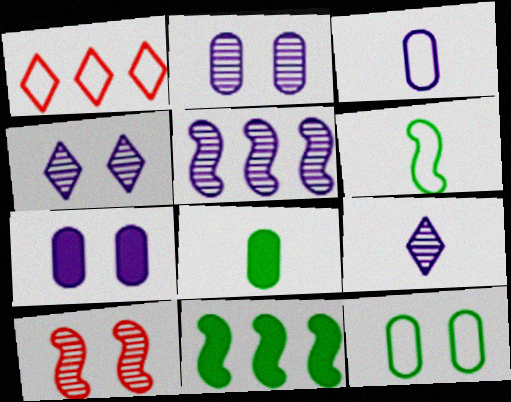[[2, 5, 9]]